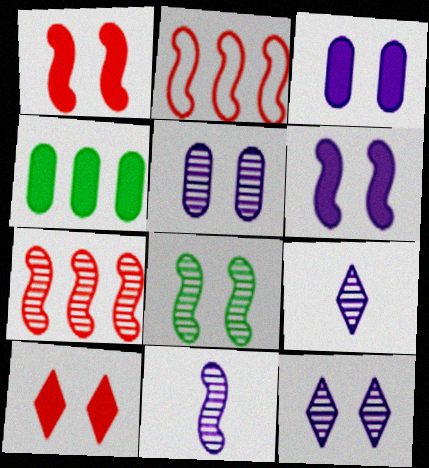[[7, 8, 11]]